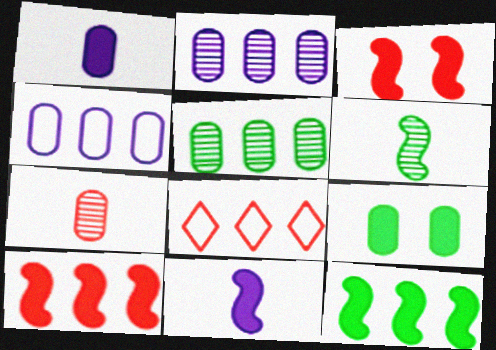[[2, 8, 12], 
[3, 7, 8], 
[3, 11, 12], 
[4, 7, 9]]